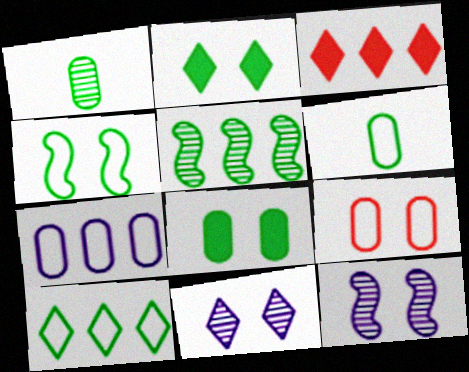[[2, 5, 6], 
[2, 9, 12], 
[3, 5, 7], 
[3, 6, 12], 
[4, 6, 10], 
[6, 7, 9]]